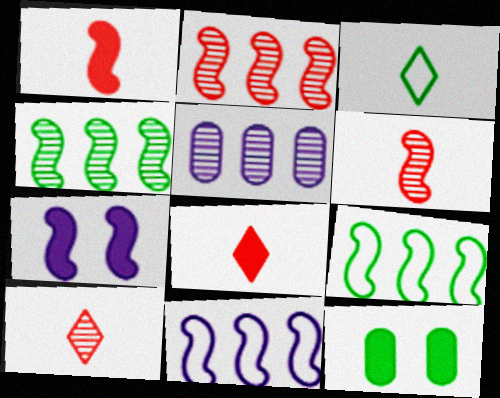[[3, 4, 12], 
[6, 7, 9], 
[10, 11, 12]]